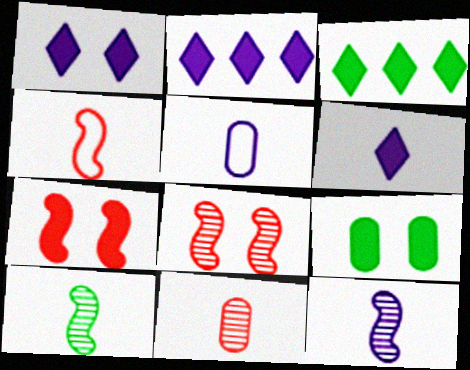[[1, 2, 6], 
[1, 7, 9], 
[3, 5, 8], 
[5, 6, 12]]